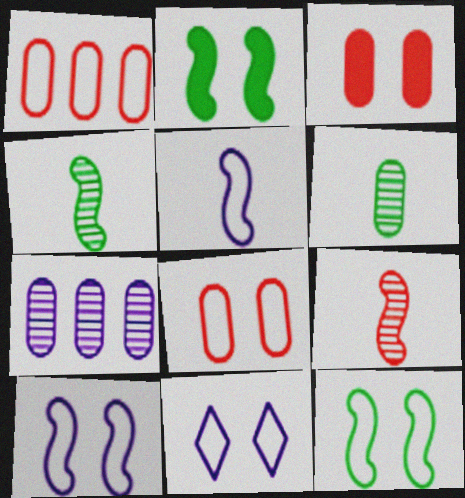[[8, 11, 12]]